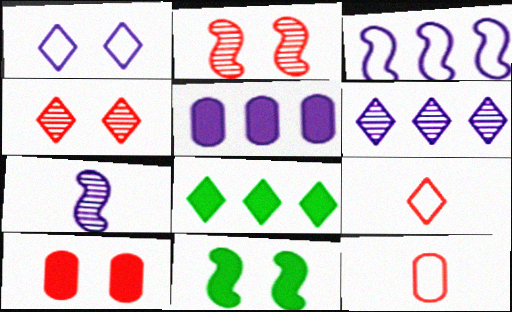[[1, 5, 7], 
[3, 5, 6], 
[6, 11, 12]]